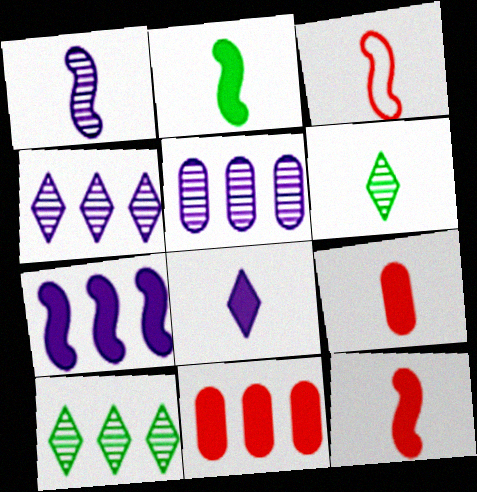[[1, 2, 3], 
[2, 8, 9]]